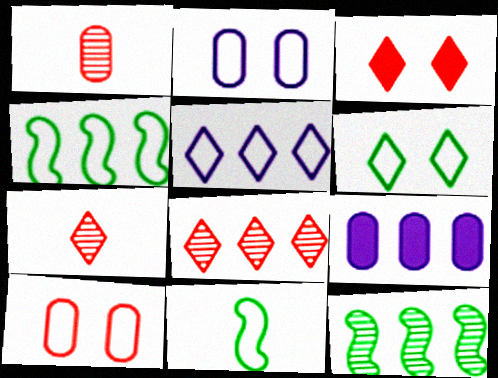[[4, 8, 9], 
[5, 10, 11]]